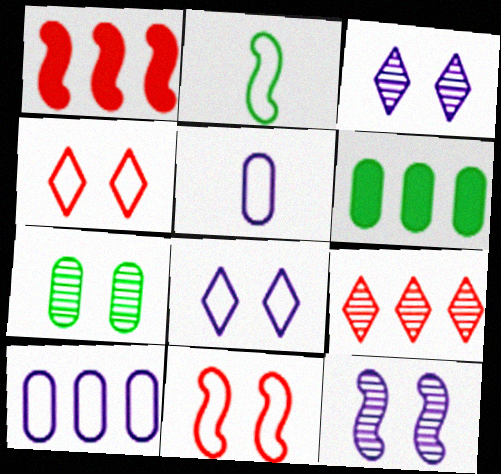[[1, 2, 12], 
[2, 4, 10]]